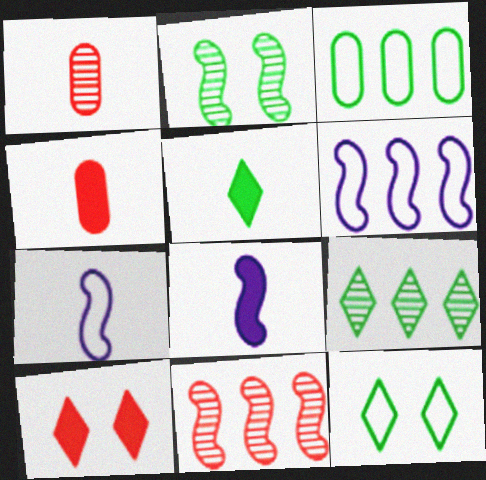[[1, 5, 7], 
[2, 3, 5], 
[4, 5, 8], 
[5, 9, 12]]